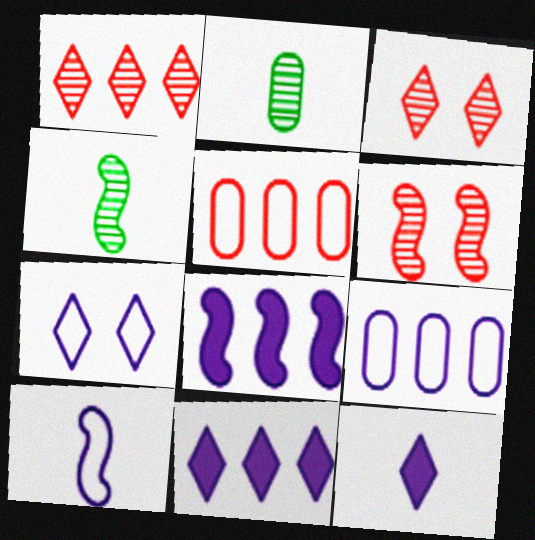[[7, 9, 10]]